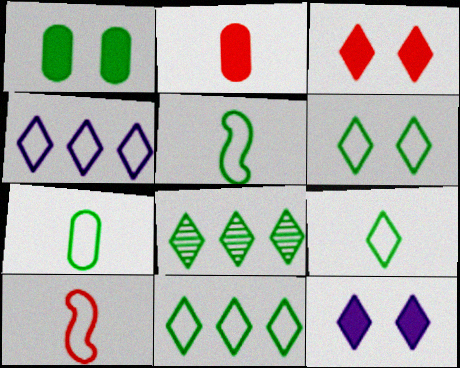[[1, 5, 8], 
[5, 7, 9], 
[6, 9, 11]]